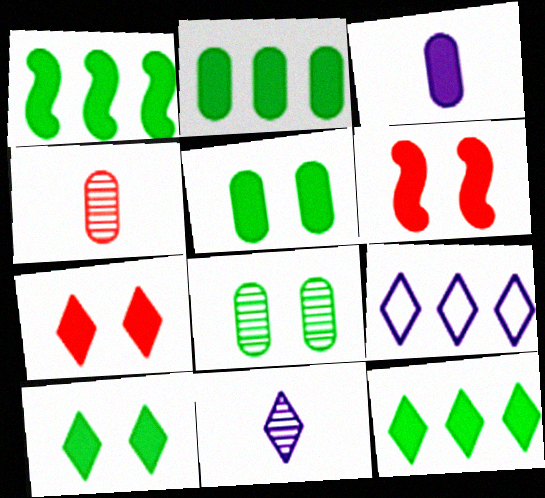[[1, 2, 12], 
[1, 3, 7], 
[3, 6, 12]]